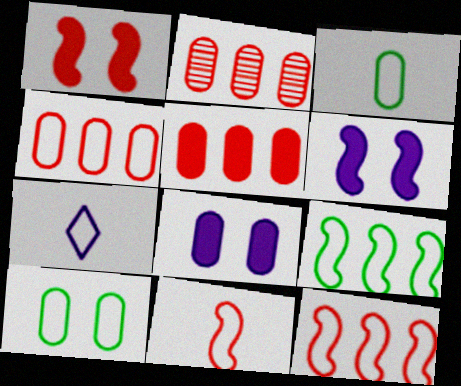[[2, 3, 8], 
[2, 4, 5], 
[3, 7, 11], 
[7, 10, 12]]